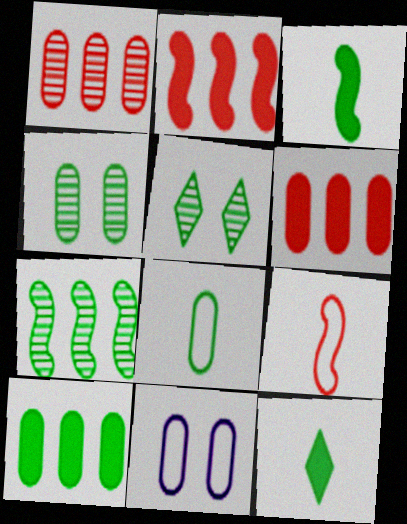[[4, 8, 10]]